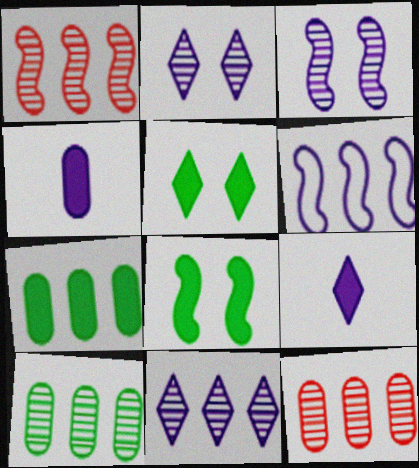[[1, 10, 11], 
[2, 4, 6]]